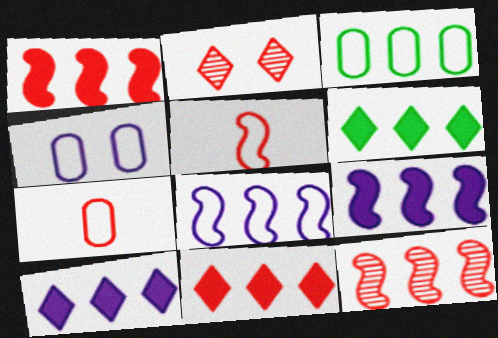[[1, 2, 7], 
[3, 4, 7], 
[3, 10, 12], 
[6, 10, 11]]